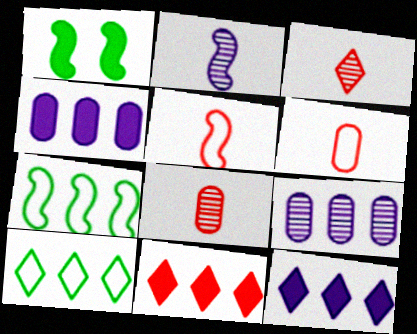[[7, 9, 11]]